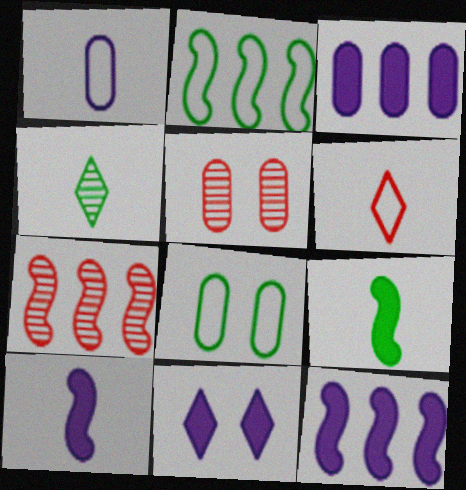[[2, 7, 12], 
[3, 10, 11]]